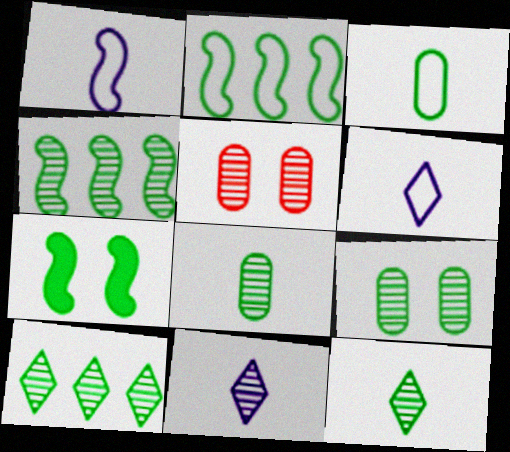[[3, 7, 10], 
[4, 5, 11], 
[4, 9, 12]]